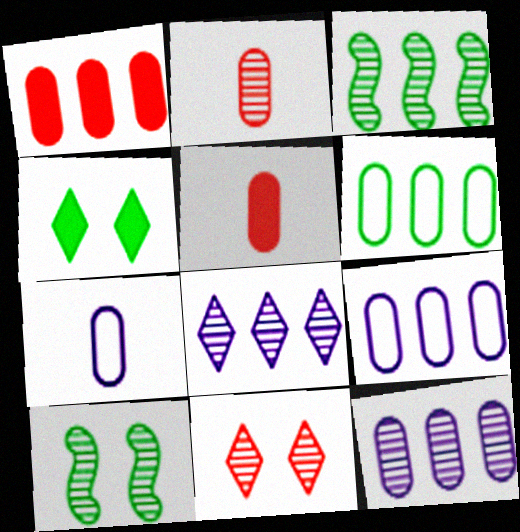[[1, 6, 12], 
[2, 8, 10]]